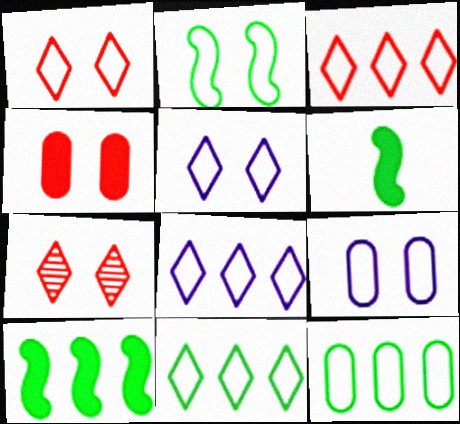[[1, 2, 9], 
[3, 8, 11]]